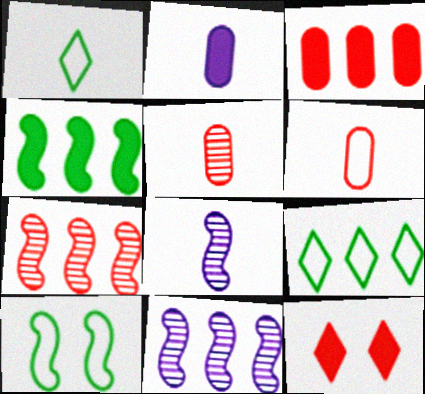[[2, 4, 12], 
[3, 9, 11], 
[6, 7, 12]]